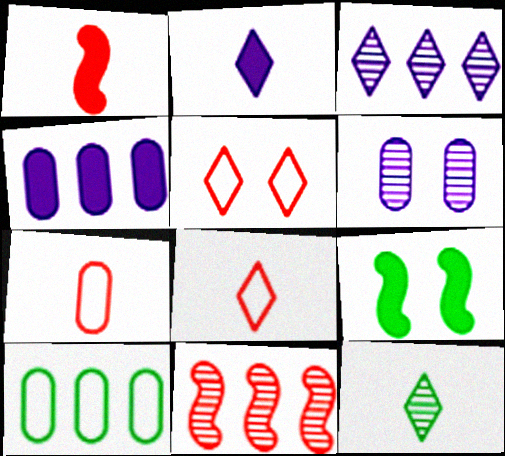[[2, 8, 12], 
[3, 7, 9], 
[5, 6, 9], 
[6, 11, 12], 
[9, 10, 12]]